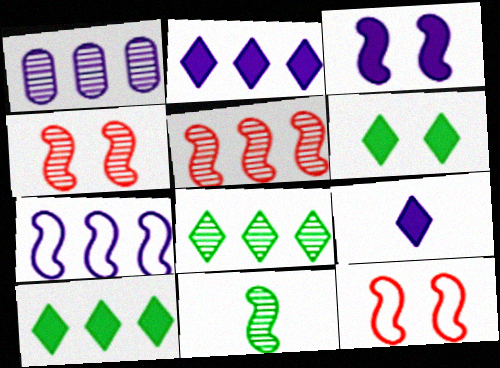[[1, 2, 7], 
[1, 5, 8]]